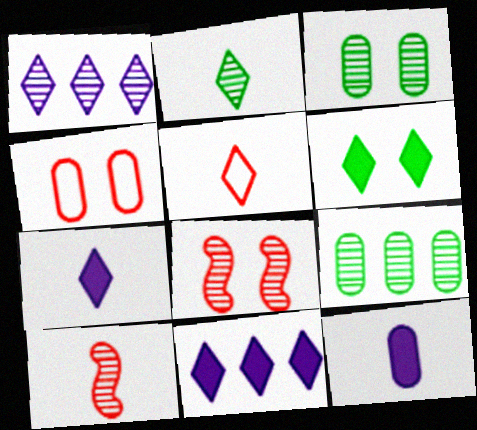[[1, 3, 10], 
[1, 5, 6], 
[2, 5, 7], 
[4, 9, 12]]